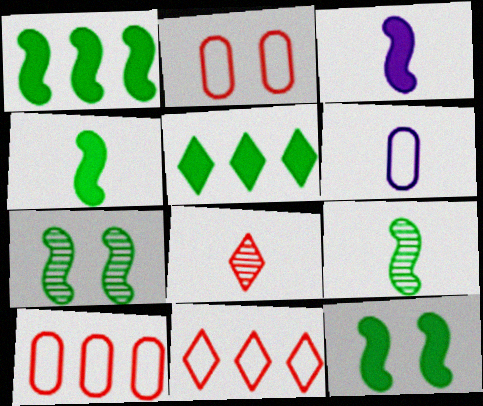[[1, 4, 12], 
[4, 6, 8]]